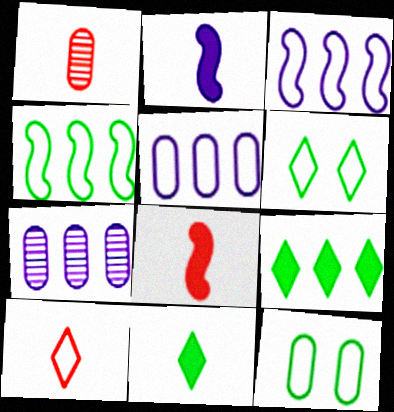[[1, 8, 10], 
[3, 10, 12], 
[6, 7, 8]]